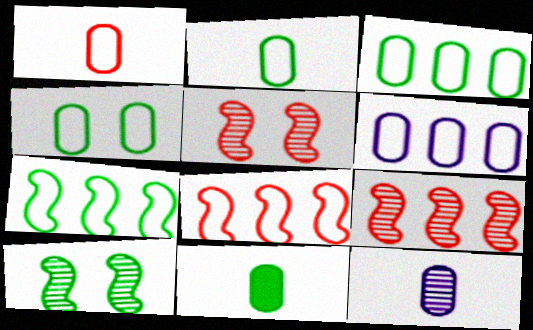[[1, 4, 6], 
[1, 11, 12], 
[2, 3, 4]]